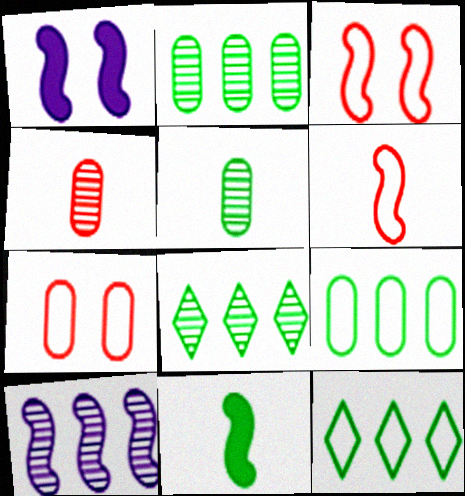[[1, 4, 12], 
[3, 10, 11]]